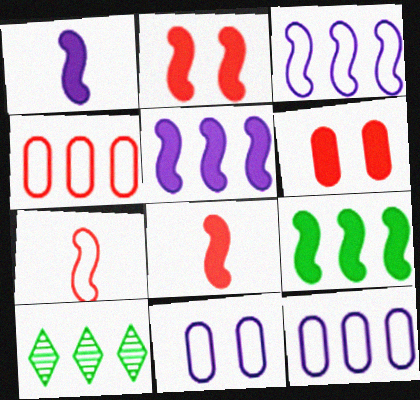[[1, 2, 9], 
[4, 5, 10], 
[8, 10, 11]]